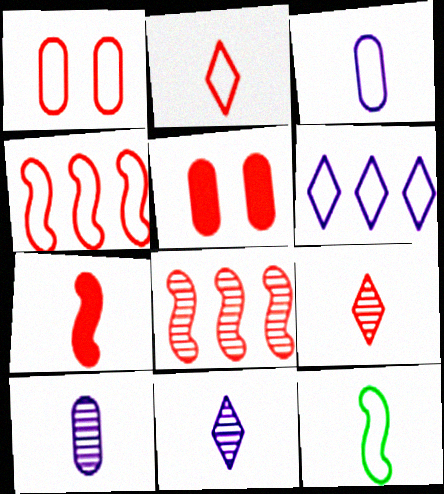[[1, 2, 4], 
[1, 6, 12], 
[2, 3, 12], 
[2, 5, 8], 
[4, 5, 9]]